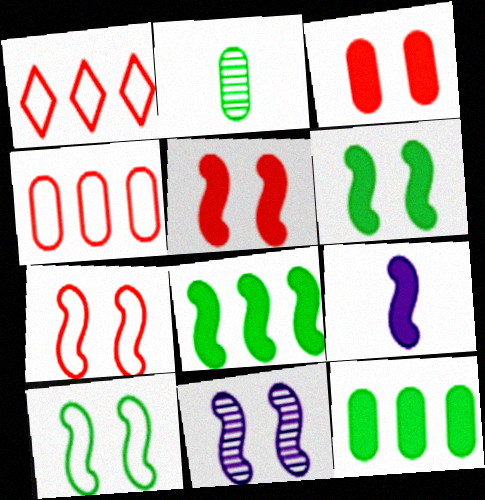[[5, 8, 9], 
[5, 10, 11], 
[6, 7, 11]]